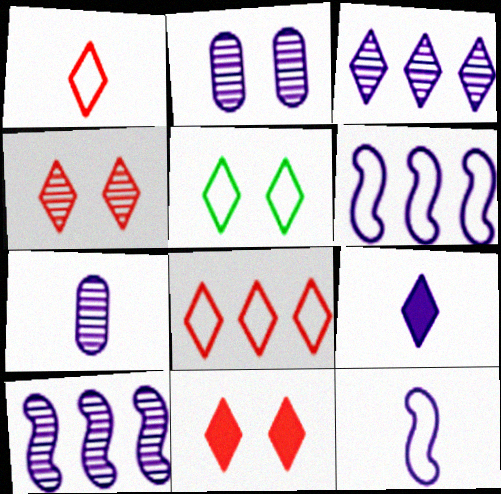[[2, 6, 9], 
[7, 9, 12]]